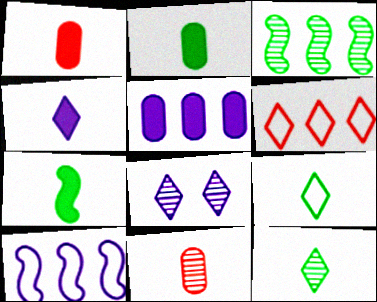[[1, 4, 7], 
[3, 5, 6], 
[3, 8, 11]]